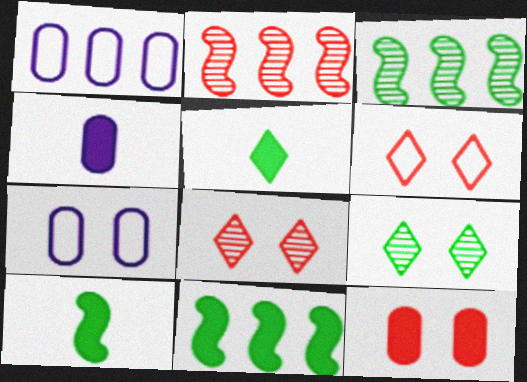[[1, 8, 10], 
[2, 5, 7], 
[3, 4, 6]]